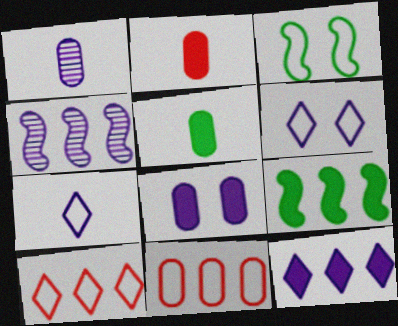[[3, 7, 11], 
[4, 7, 8]]